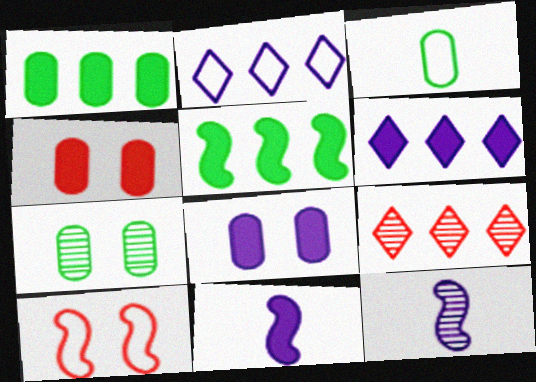[[1, 3, 7], 
[2, 3, 10], 
[2, 8, 12], 
[5, 10, 12], 
[6, 8, 11], 
[7, 9, 12]]